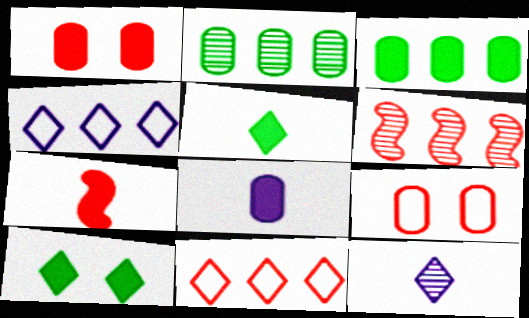[[1, 3, 8], 
[2, 8, 9], 
[3, 4, 6], 
[5, 7, 8], 
[10, 11, 12]]